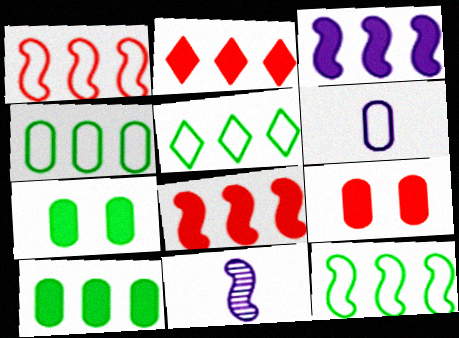[[2, 3, 10], 
[4, 5, 12], 
[5, 9, 11]]